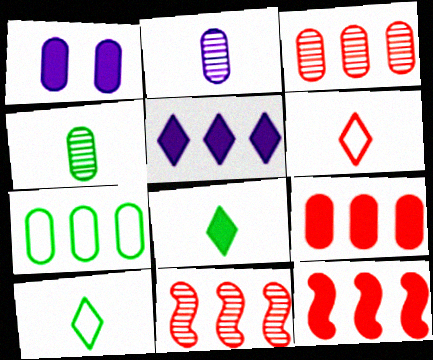[[1, 8, 12], 
[1, 10, 11], 
[5, 7, 11]]